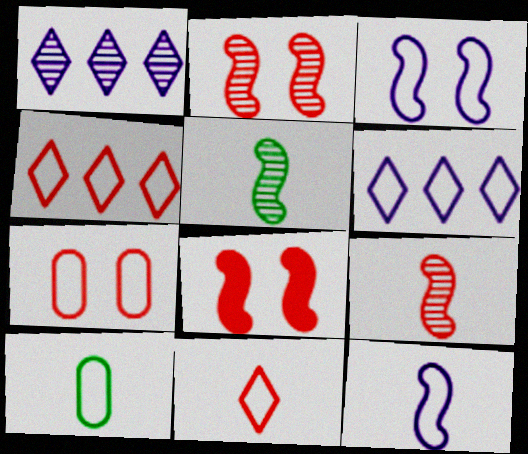[[1, 8, 10], 
[3, 4, 10], 
[10, 11, 12]]